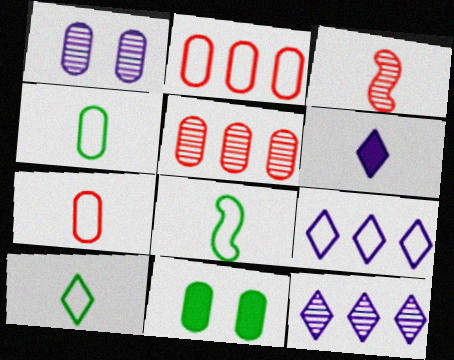[[3, 4, 6], 
[3, 9, 11], 
[4, 8, 10]]